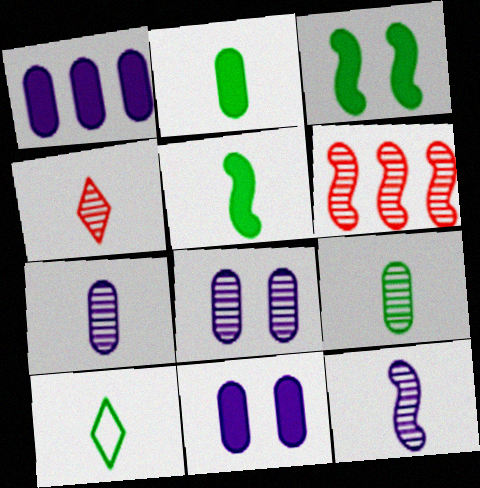[[4, 9, 12], 
[5, 9, 10], 
[6, 10, 11]]